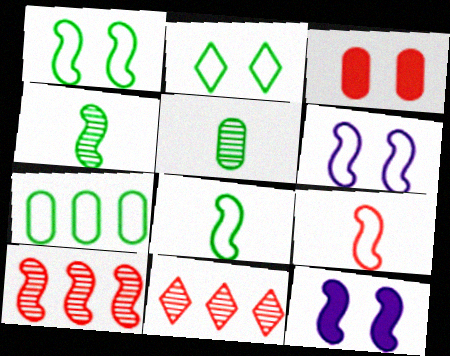[[2, 7, 8], 
[3, 9, 11], 
[8, 10, 12]]